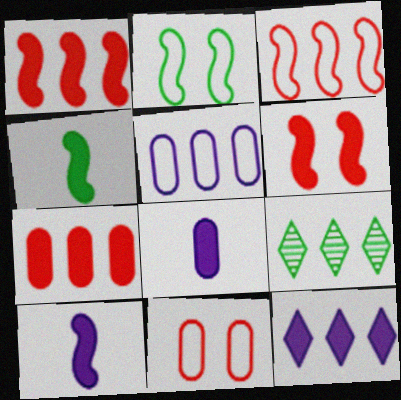[[1, 5, 9], 
[9, 10, 11]]